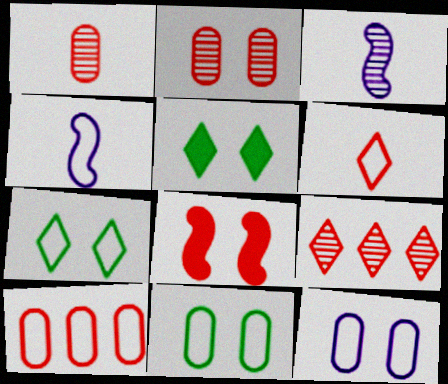[[3, 5, 10], 
[4, 7, 10]]